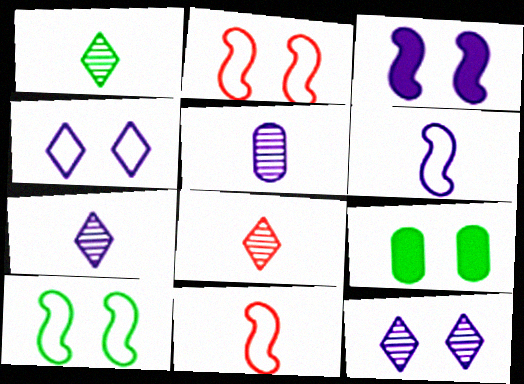[[1, 7, 8], 
[2, 9, 12]]